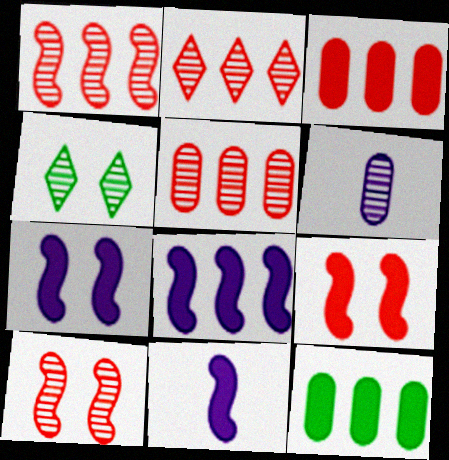[[1, 2, 5], 
[1, 4, 6], 
[7, 8, 11]]